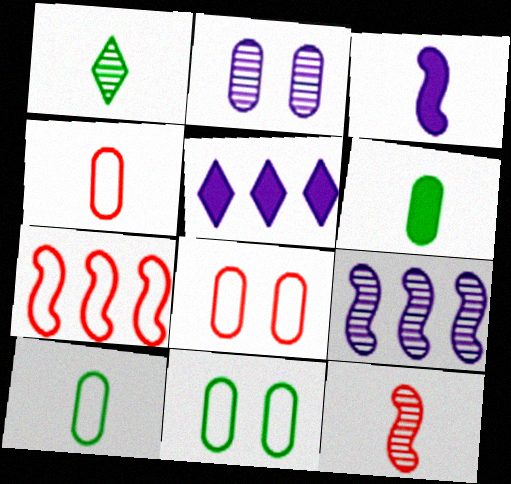[[1, 3, 4], 
[5, 11, 12]]